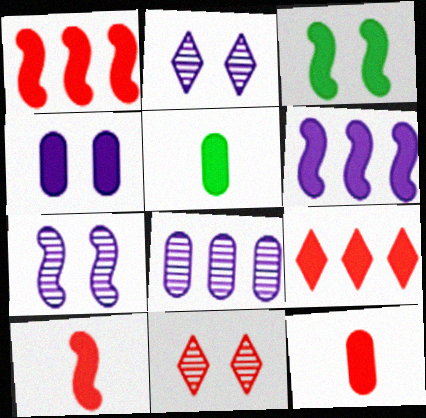[[3, 6, 10]]